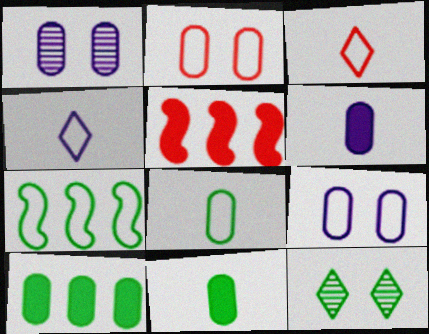[[2, 4, 7], 
[3, 7, 9], 
[7, 11, 12]]